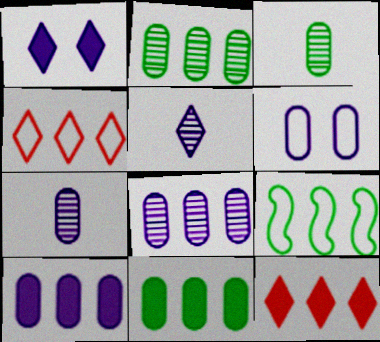[[6, 7, 10], 
[8, 9, 12]]